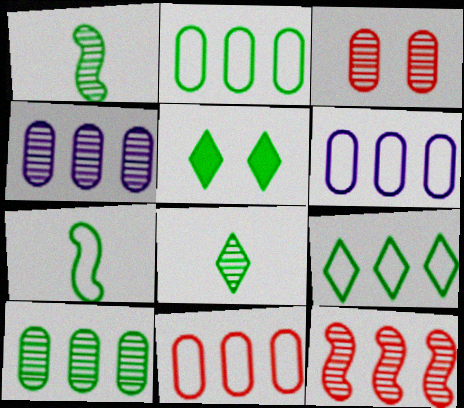[[1, 2, 5], 
[2, 6, 11], 
[5, 7, 10], 
[5, 8, 9]]